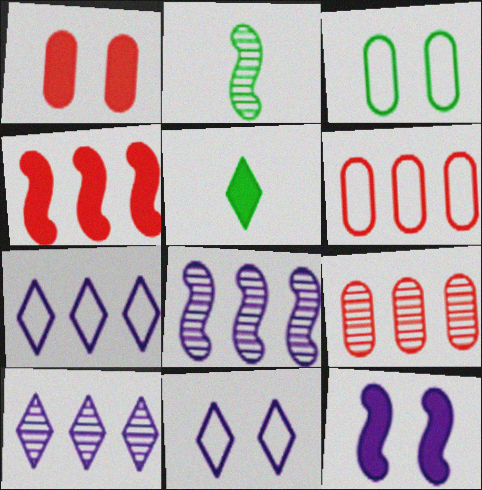[[1, 2, 7]]